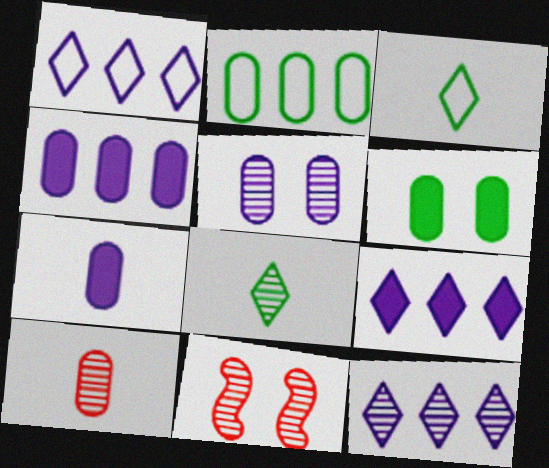[[1, 9, 12], 
[3, 4, 11]]